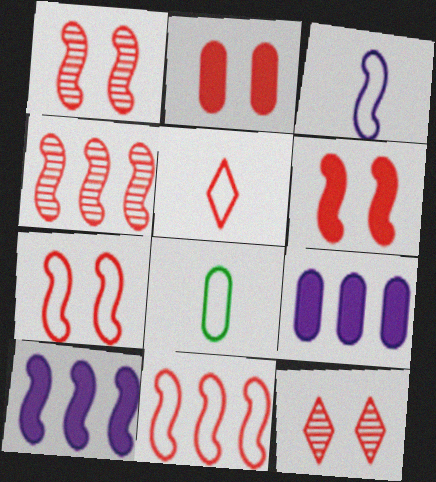[[1, 6, 7], 
[2, 4, 5], 
[2, 7, 12], 
[3, 5, 8], 
[8, 10, 12]]